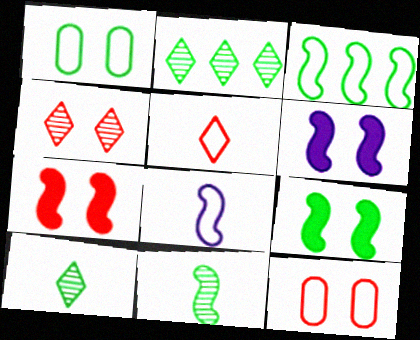[[1, 4, 6], 
[3, 9, 11], 
[4, 7, 12], 
[6, 7, 9]]